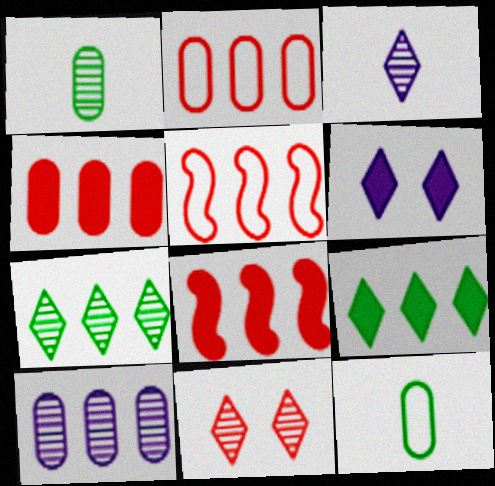[[1, 5, 6], 
[3, 7, 11], 
[5, 9, 10]]